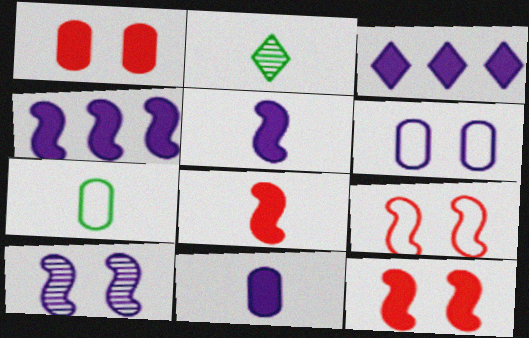[]